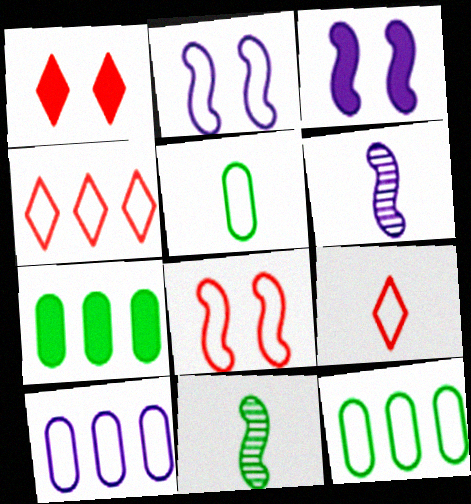[[1, 6, 12], 
[1, 10, 11], 
[2, 4, 5], 
[2, 9, 12]]